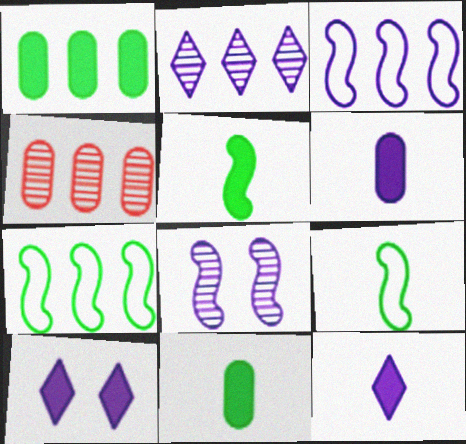[[4, 9, 10]]